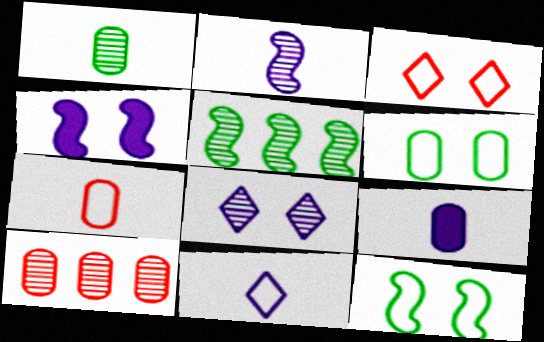[[1, 7, 9], 
[2, 9, 11], 
[3, 5, 9], 
[6, 9, 10]]